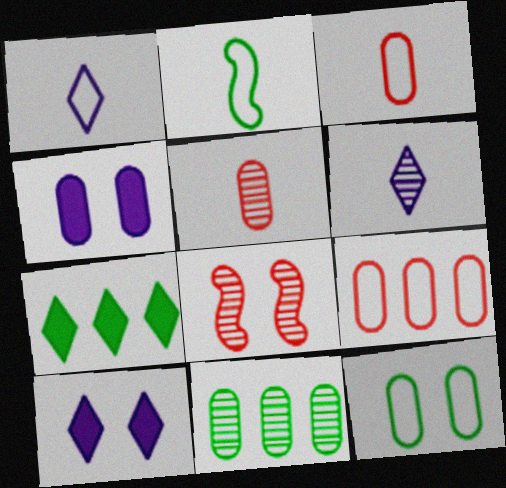[[1, 2, 3], 
[3, 4, 11], 
[6, 8, 11], 
[8, 10, 12]]